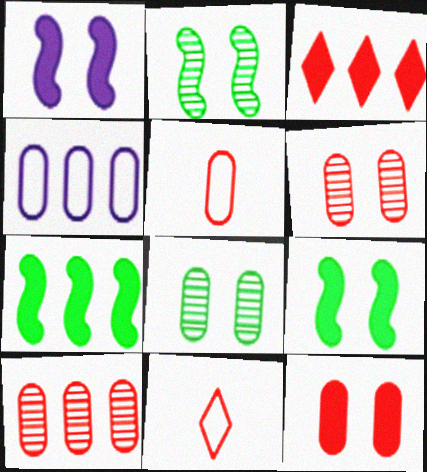[[5, 10, 12]]